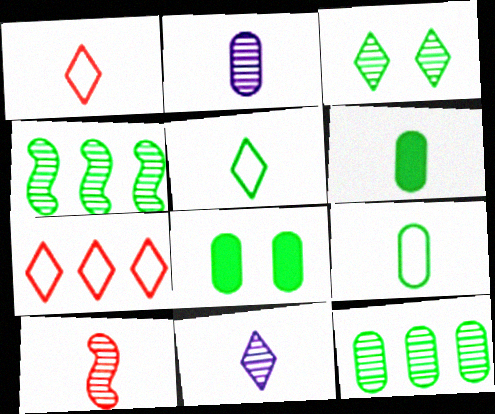[[4, 5, 8], 
[8, 9, 12]]